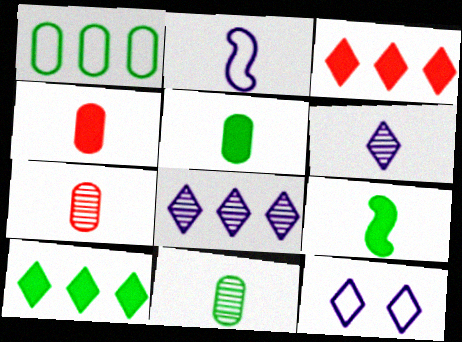[]